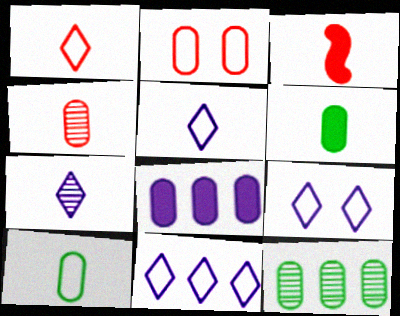[[1, 3, 4], 
[3, 7, 10], 
[3, 9, 12], 
[5, 9, 11]]